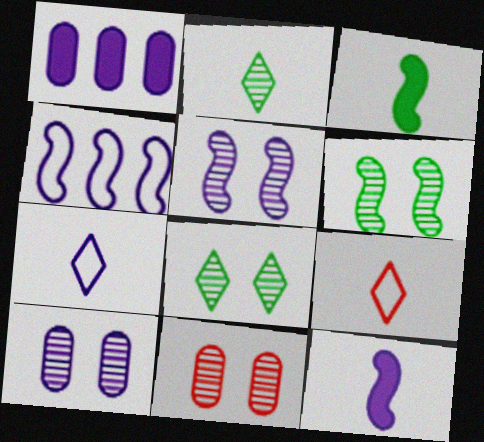[[1, 5, 7], 
[1, 6, 9], 
[4, 5, 12], 
[5, 8, 11]]